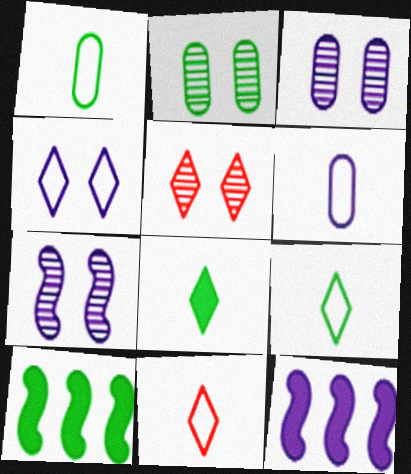[[1, 5, 12], 
[2, 5, 7], 
[2, 9, 10], 
[2, 11, 12], 
[3, 10, 11], 
[5, 6, 10]]